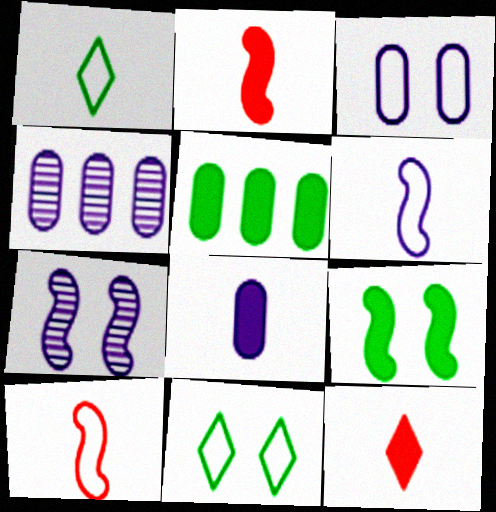[[2, 4, 11], 
[3, 4, 8]]